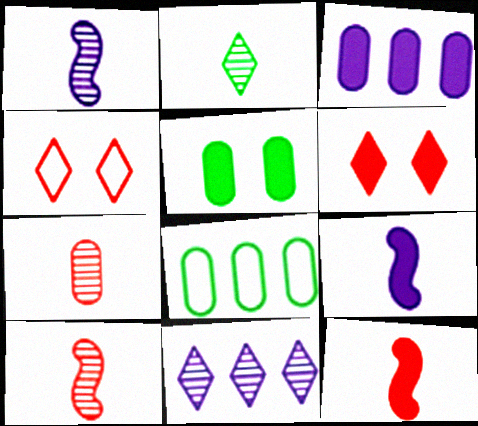[[1, 2, 7], 
[1, 6, 8]]